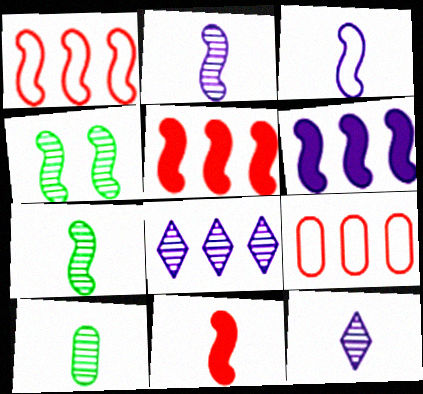[[3, 4, 5], 
[3, 7, 11]]